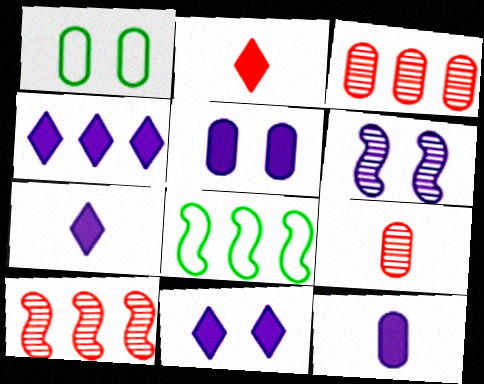[[1, 3, 12], 
[1, 7, 10], 
[3, 4, 8], 
[4, 7, 11], 
[8, 9, 11]]